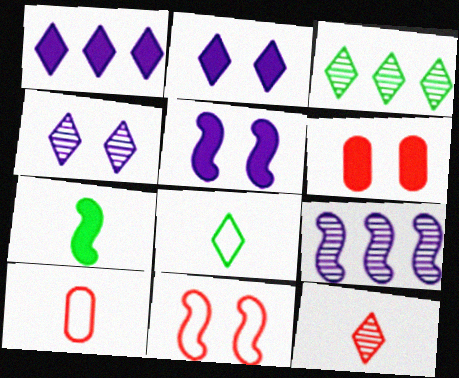[[1, 6, 7], 
[3, 4, 12], 
[3, 5, 10], 
[6, 8, 9], 
[7, 9, 11]]